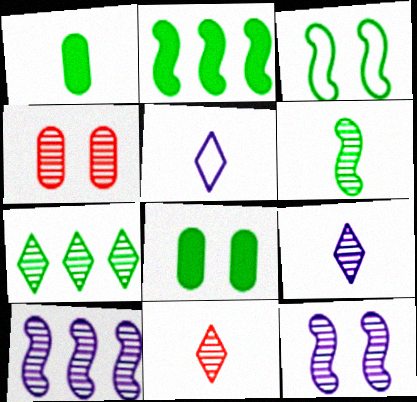[[1, 3, 7], 
[2, 3, 6], 
[2, 4, 5]]